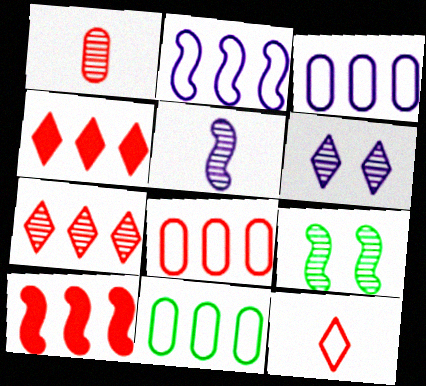[[3, 8, 11], 
[7, 8, 10]]